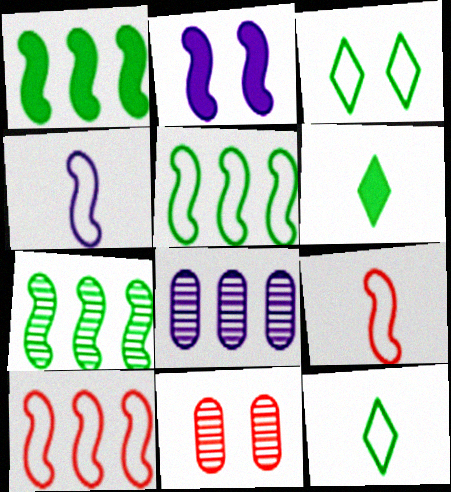[[1, 5, 7], 
[2, 3, 11], 
[2, 7, 9]]